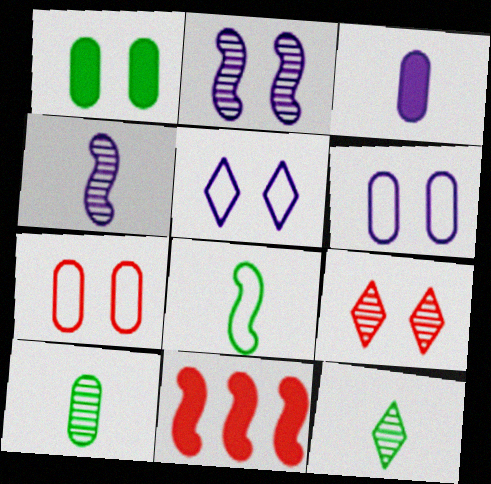[[2, 8, 11], 
[5, 10, 11], 
[6, 11, 12]]